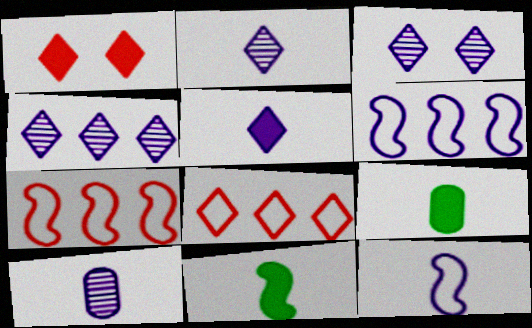[[2, 3, 4], 
[3, 7, 9], 
[5, 10, 12]]